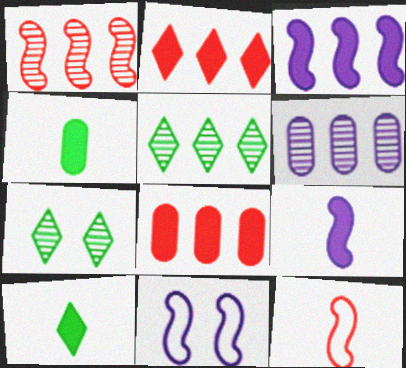[[1, 5, 6]]